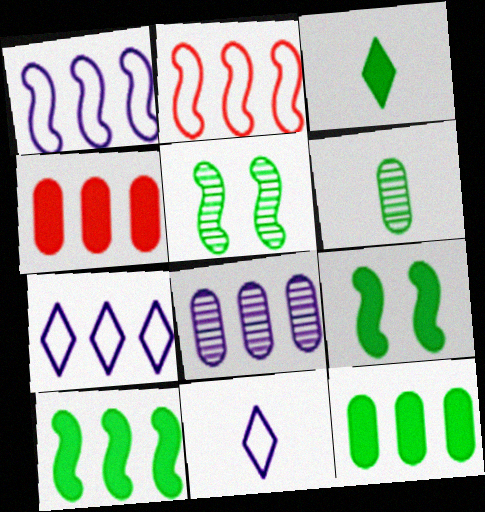[[3, 9, 12], 
[4, 5, 11]]